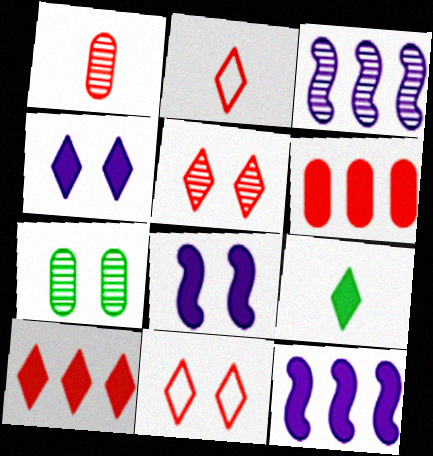[[2, 5, 10], 
[2, 7, 12], 
[4, 9, 10], 
[6, 8, 9], 
[7, 8, 11]]